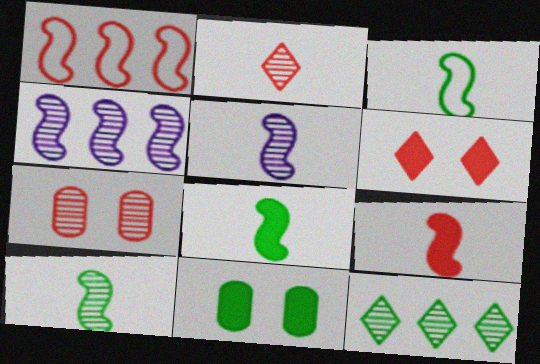[[3, 5, 9], 
[3, 8, 10], 
[3, 11, 12], 
[5, 7, 12]]